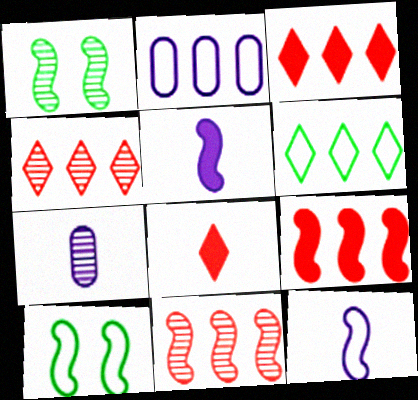[[1, 2, 8], 
[1, 4, 7], 
[1, 9, 12], 
[3, 7, 10], 
[5, 10, 11]]